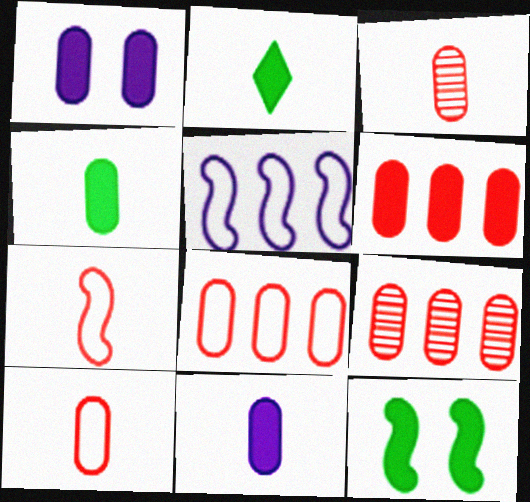[[1, 4, 6], 
[6, 8, 9]]